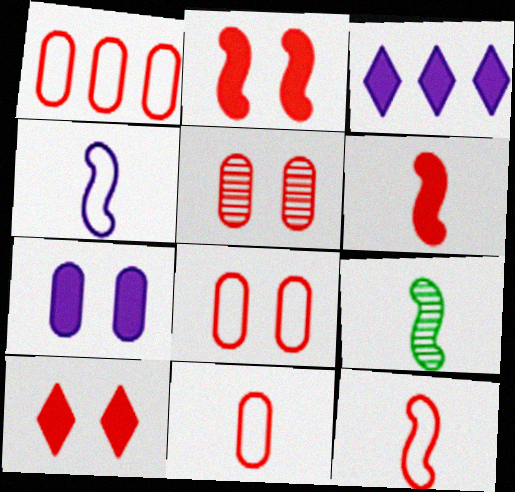[[1, 8, 11], 
[3, 8, 9], 
[4, 6, 9]]